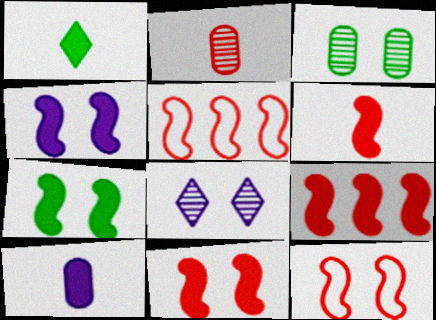[[1, 6, 10], 
[4, 7, 11], 
[6, 9, 11]]